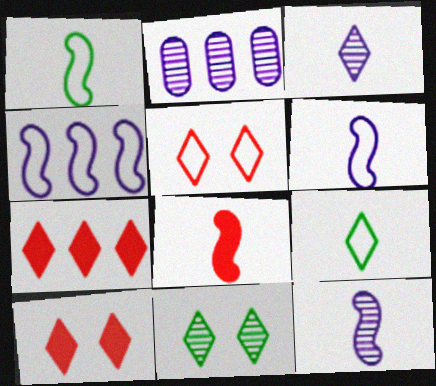[[1, 2, 10], 
[1, 8, 12]]